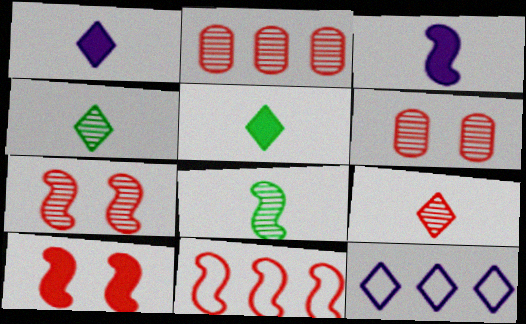[[2, 7, 9]]